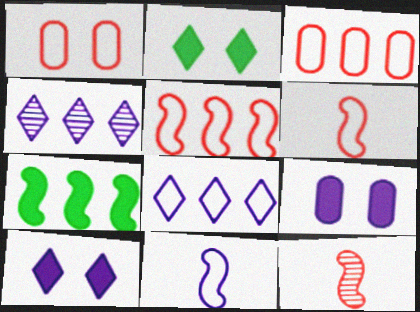[[3, 4, 7], 
[4, 9, 11]]